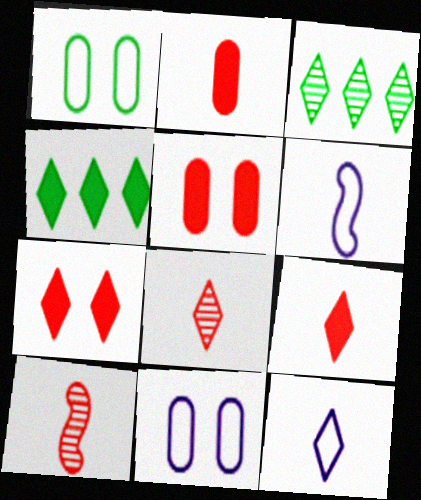[[3, 5, 6], 
[3, 7, 12], 
[4, 10, 11]]